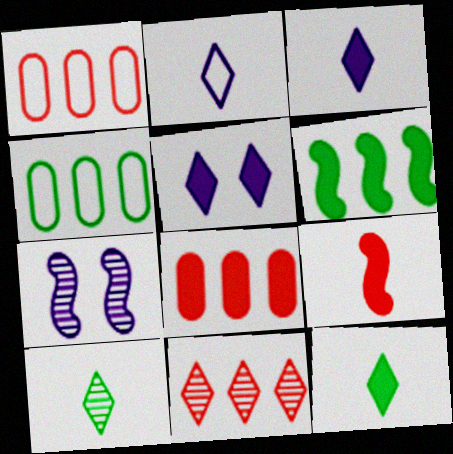[[1, 7, 12]]